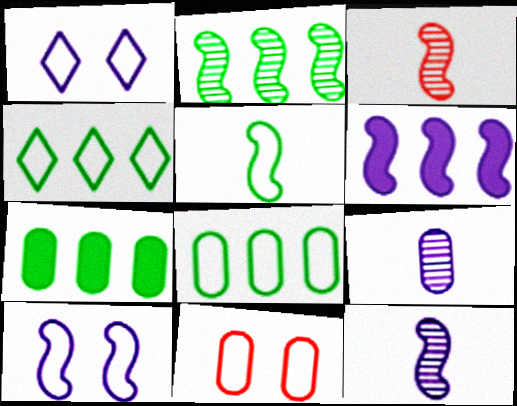[[1, 3, 7], 
[1, 6, 9], 
[2, 4, 7], 
[6, 10, 12], 
[7, 9, 11]]